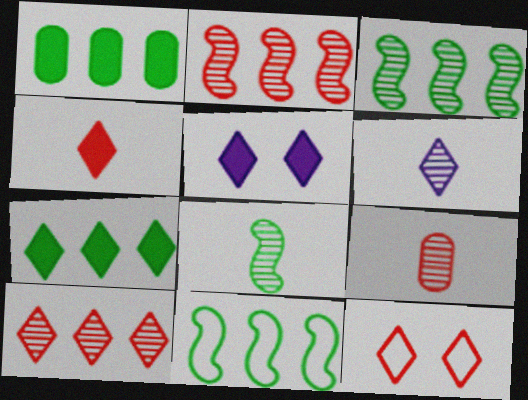[[4, 5, 7], 
[4, 10, 12], 
[5, 9, 11], 
[6, 7, 12], 
[6, 8, 9]]